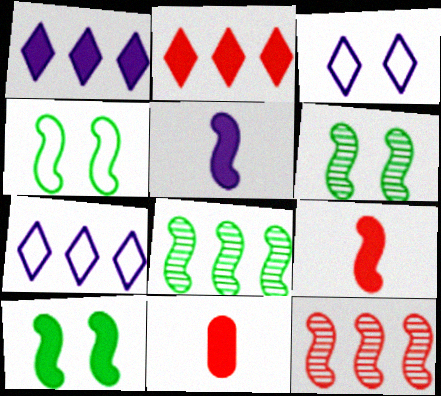[[1, 10, 11], 
[3, 8, 11], 
[4, 5, 12], 
[4, 6, 10], 
[6, 7, 11]]